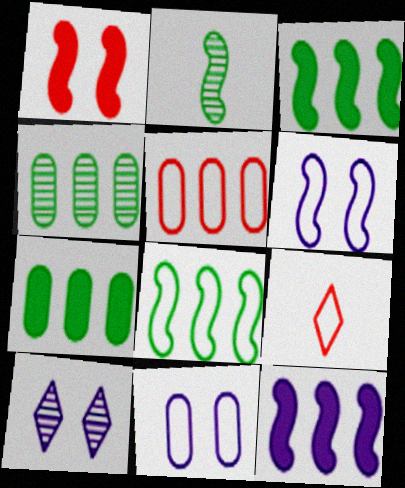[[8, 9, 11]]